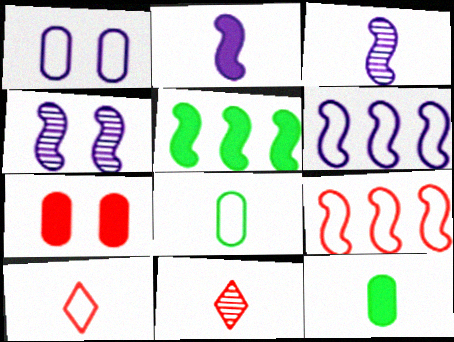[[1, 5, 11], 
[2, 4, 6], 
[2, 8, 11], 
[3, 10, 12], 
[7, 9, 11]]